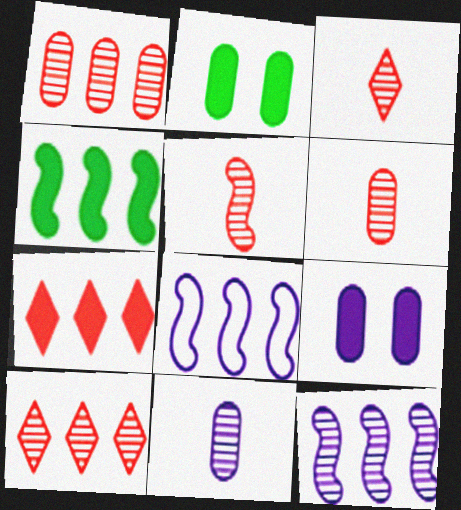[[2, 3, 8], 
[3, 5, 6]]